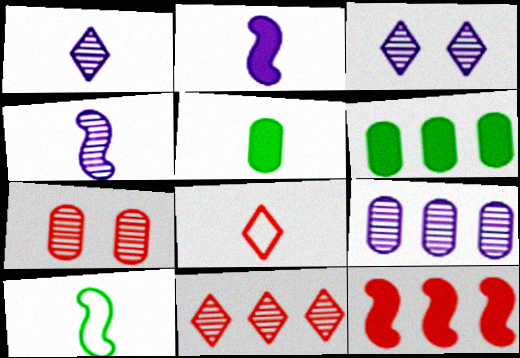[[3, 4, 9], 
[4, 5, 8], 
[7, 8, 12]]